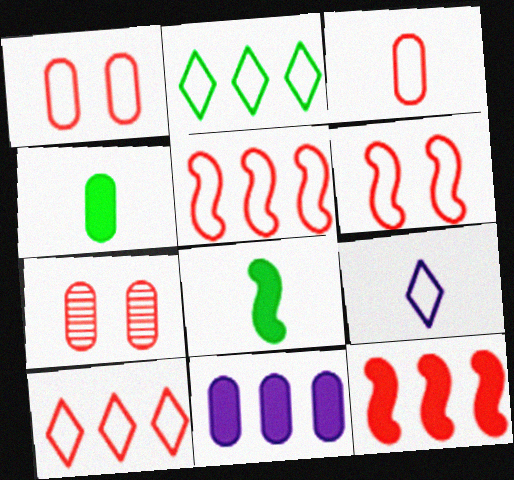[[3, 6, 10]]